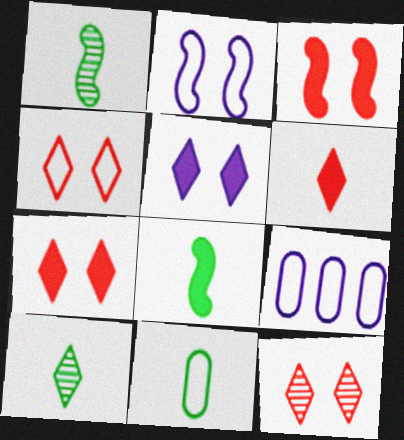[[1, 7, 9], 
[3, 9, 10], 
[4, 7, 12], 
[8, 9, 12], 
[8, 10, 11]]